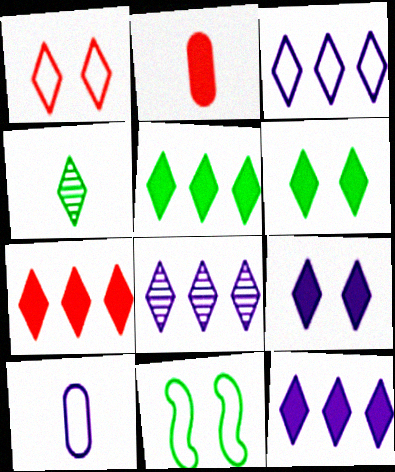[[1, 4, 12], 
[2, 8, 11], 
[3, 8, 12], 
[5, 7, 12]]